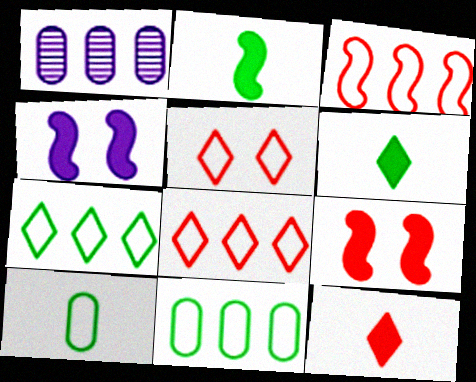[[1, 2, 5]]